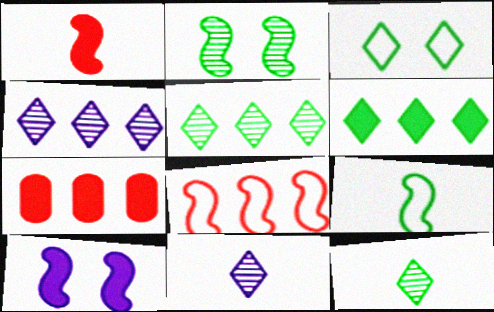[[3, 6, 12]]